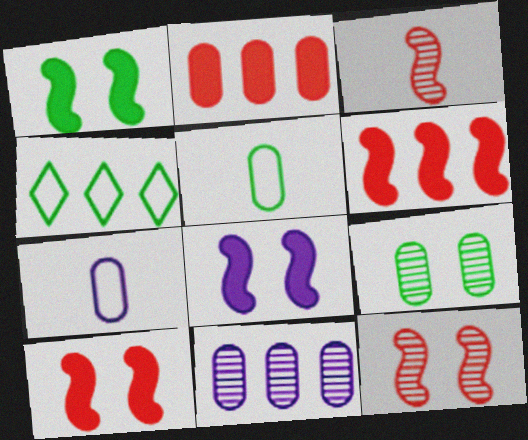[[1, 8, 10], 
[2, 7, 9], 
[4, 6, 11]]